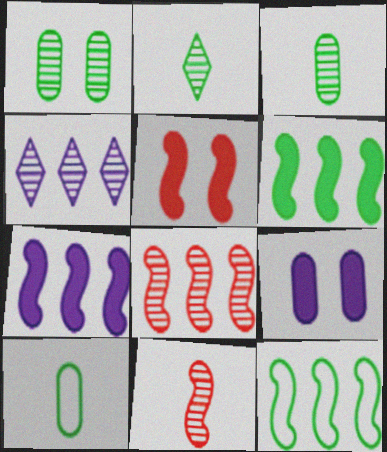[[1, 4, 11], 
[4, 5, 10], 
[7, 8, 12]]